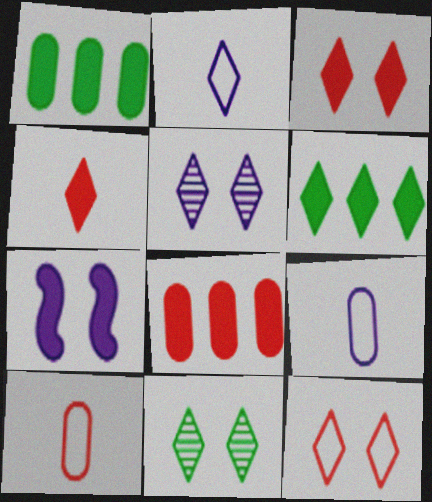[[1, 4, 7]]